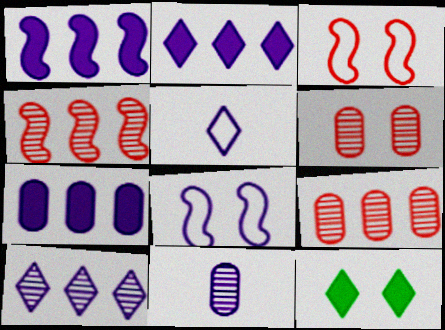[[1, 2, 7], 
[2, 8, 11], 
[6, 8, 12]]